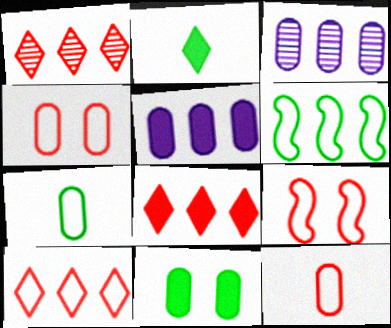[[1, 5, 6], 
[1, 8, 10], 
[2, 3, 9], 
[3, 6, 8], 
[3, 11, 12], 
[9, 10, 12]]